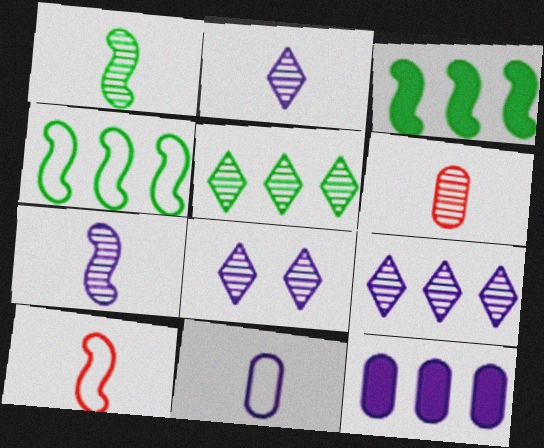[[1, 2, 6], 
[2, 8, 9]]